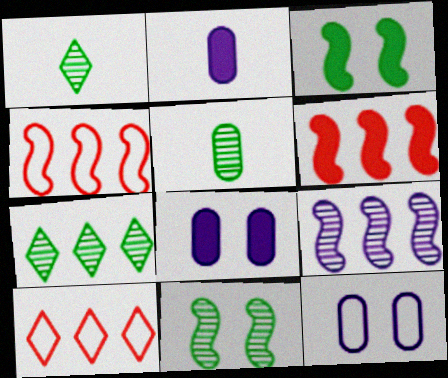[[1, 4, 8], 
[1, 6, 12], 
[2, 10, 11], 
[5, 7, 11]]